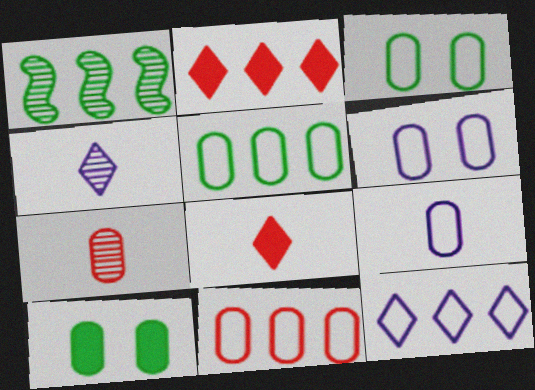[[1, 6, 8], 
[3, 9, 11]]